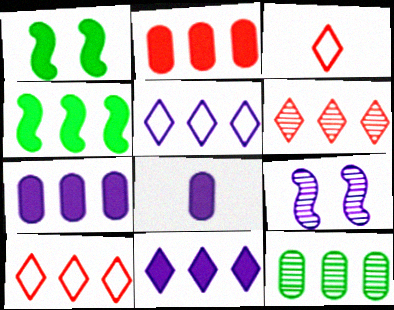[[2, 4, 11], 
[5, 8, 9]]